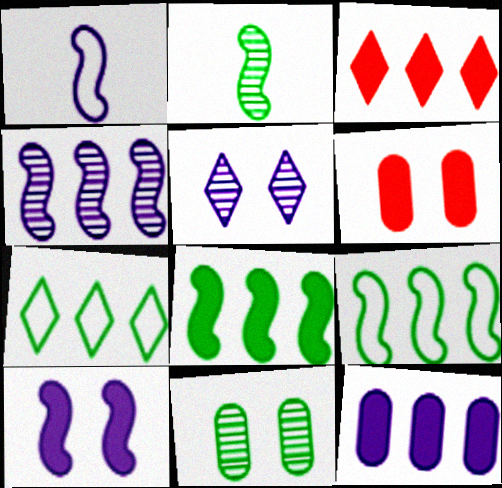[[1, 3, 11], 
[1, 4, 10], 
[1, 5, 12], 
[3, 8, 12]]